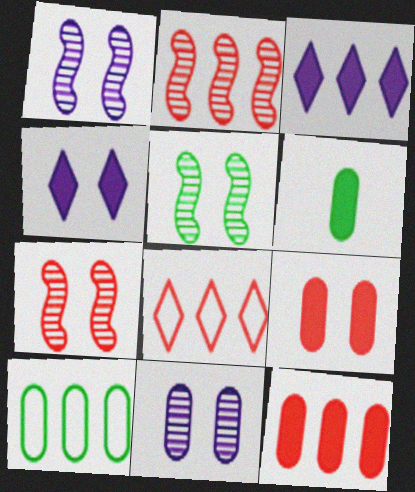[[1, 5, 7], 
[1, 6, 8], 
[2, 3, 10], 
[2, 8, 12]]